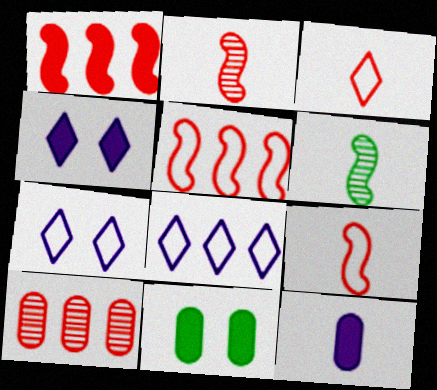[[2, 8, 11], 
[3, 6, 12]]